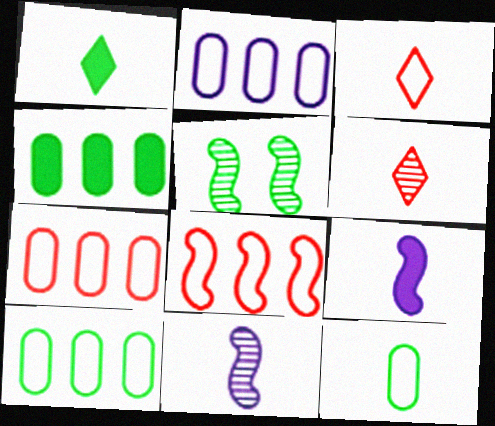[[1, 5, 10], 
[2, 7, 10], 
[5, 8, 9], 
[6, 9, 12]]